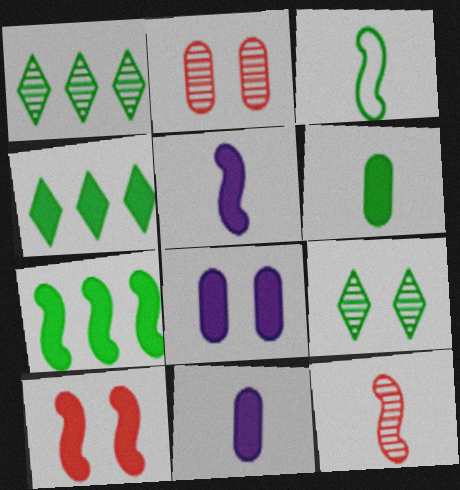[[3, 5, 12], 
[4, 10, 11], 
[5, 7, 10]]